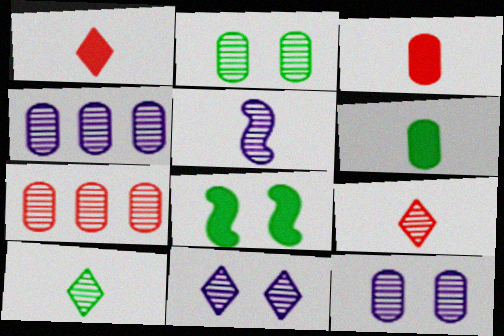[[4, 5, 11]]